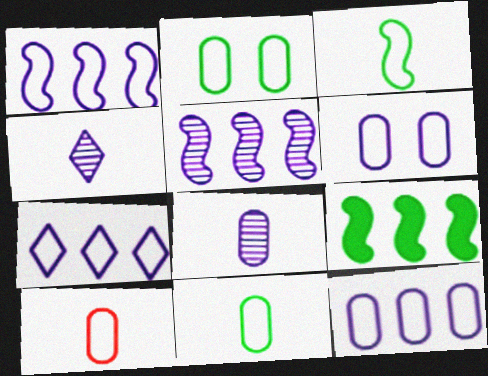[[1, 7, 12], 
[2, 10, 12]]